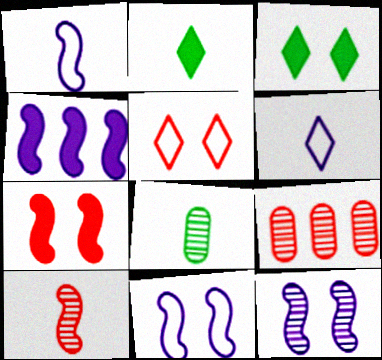[[1, 3, 9], 
[1, 4, 12], 
[2, 9, 11], 
[4, 5, 8]]